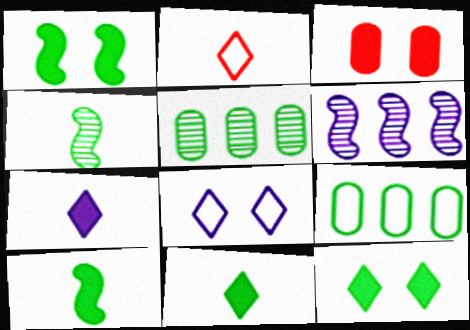[[4, 9, 12]]